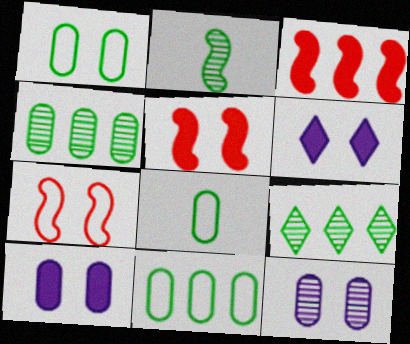[[1, 8, 11]]